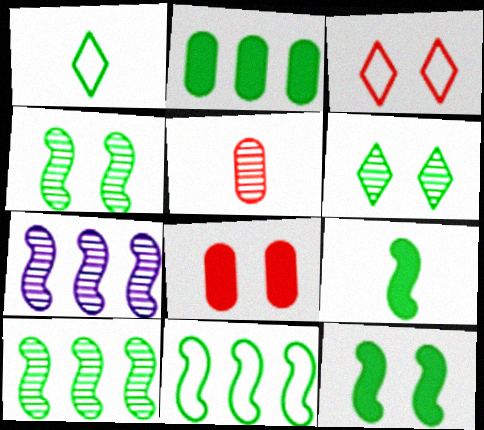[[1, 2, 4], 
[1, 7, 8], 
[4, 9, 11], 
[5, 6, 7]]